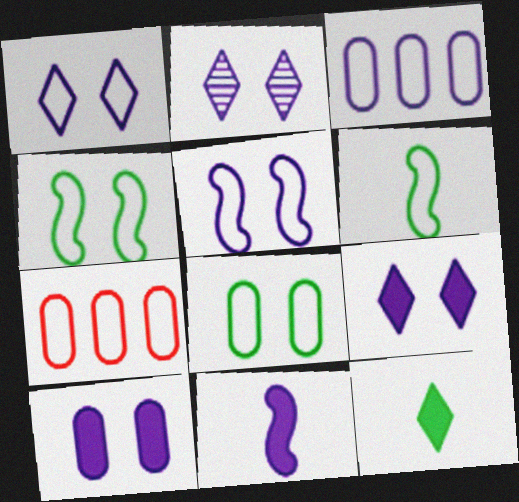[[1, 2, 9], 
[1, 6, 7], 
[2, 3, 11], 
[2, 5, 10]]